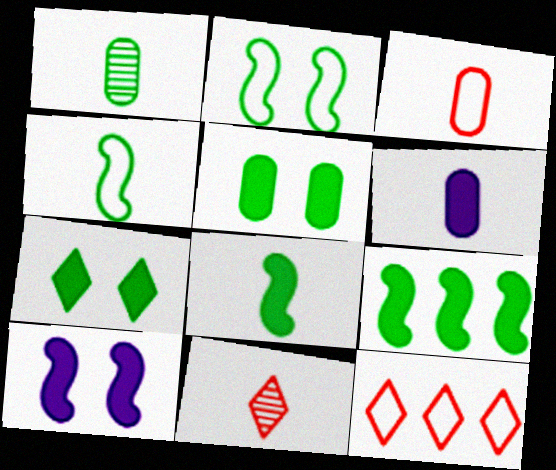[[1, 3, 6], 
[1, 10, 12], 
[4, 6, 11]]